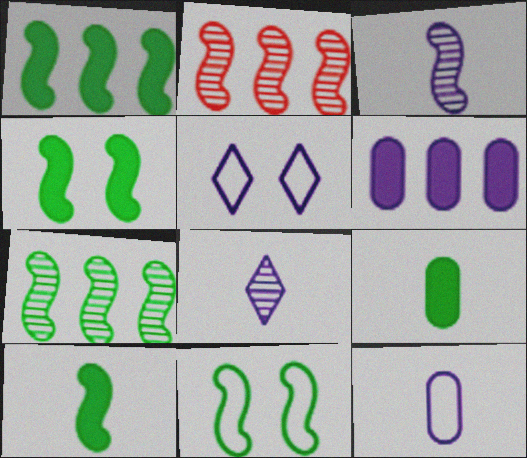[[1, 4, 10], 
[2, 5, 9], 
[3, 5, 6], 
[7, 10, 11]]